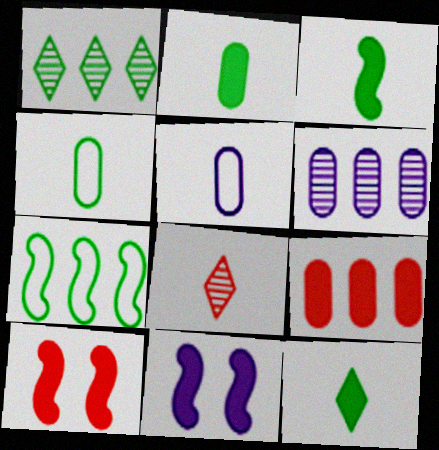[[1, 5, 10], 
[2, 3, 12], 
[3, 5, 8], 
[9, 11, 12]]